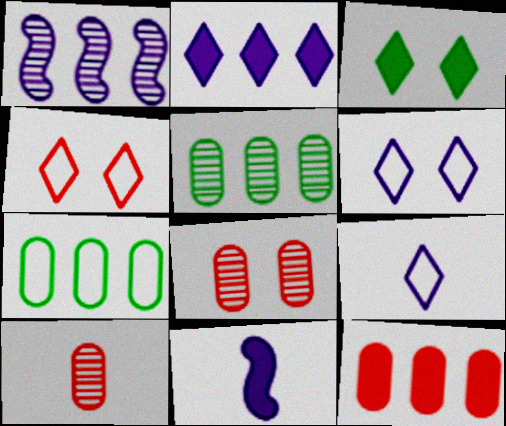[[3, 11, 12], 
[4, 5, 11]]